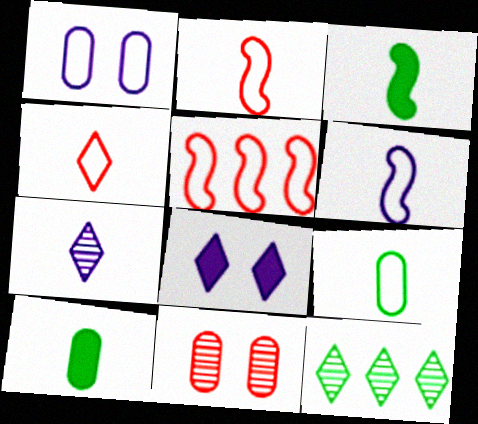[[2, 7, 10], 
[4, 6, 9], 
[4, 8, 12]]